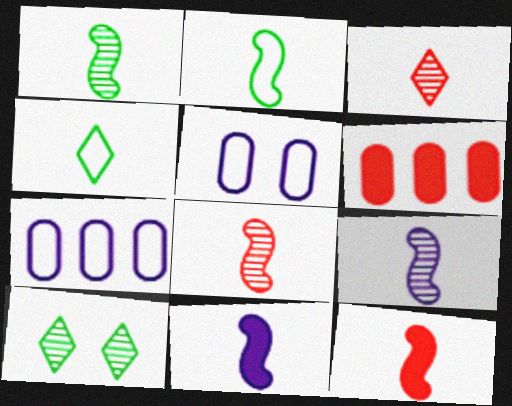[[1, 8, 9], 
[2, 8, 11], 
[2, 9, 12], 
[7, 10, 12]]